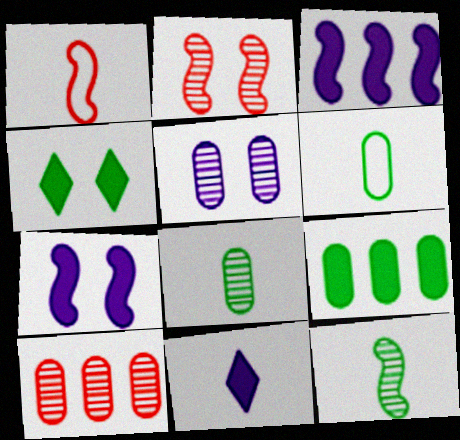[[1, 8, 11], 
[5, 8, 10]]